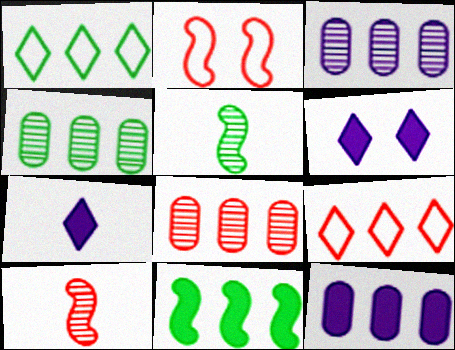[[1, 4, 11], 
[2, 4, 7], 
[3, 4, 8], 
[3, 9, 11]]